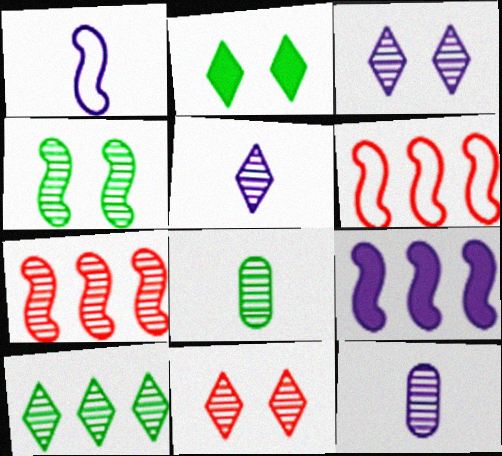[[2, 6, 12], 
[3, 7, 8], 
[4, 8, 10], 
[5, 10, 11]]